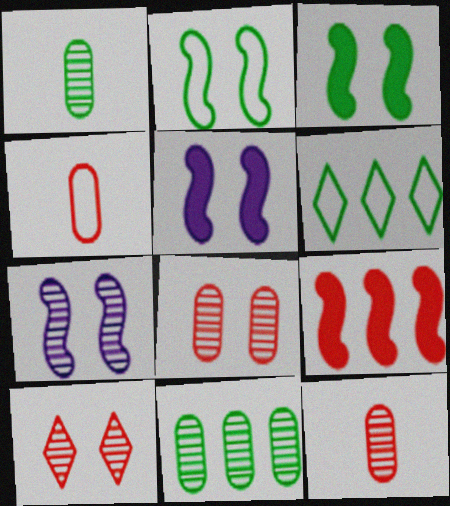[[1, 3, 6], 
[4, 9, 10], 
[5, 6, 12]]